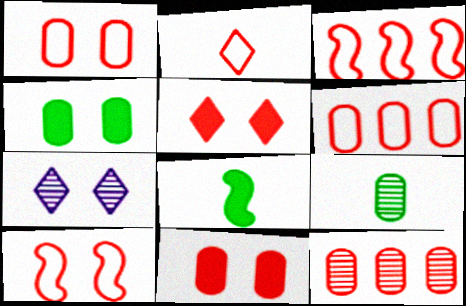[[1, 2, 3], 
[2, 6, 10], 
[4, 7, 10], 
[6, 7, 8]]